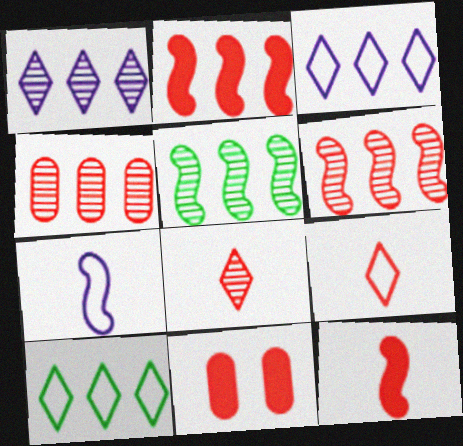[[1, 4, 5], 
[6, 9, 11]]